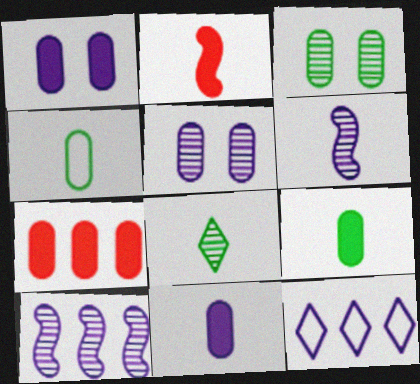[[1, 6, 12], 
[1, 7, 9], 
[2, 3, 12], 
[4, 5, 7]]